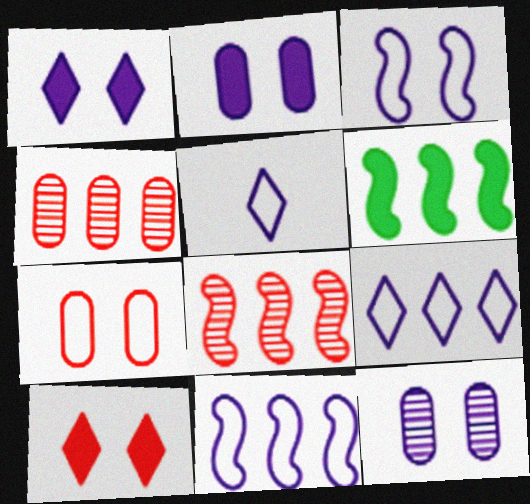[[1, 3, 12], 
[4, 6, 9], 
[6, 8, 11]]